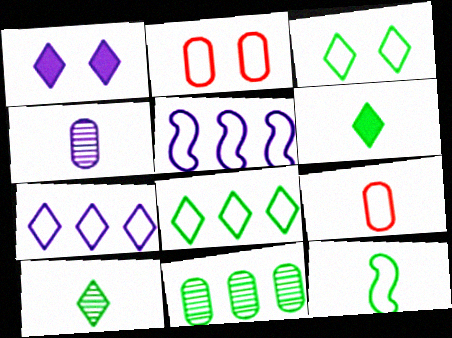[[1, 4, 5], 
[2, 7, 12], 
[3, 5, 9]]